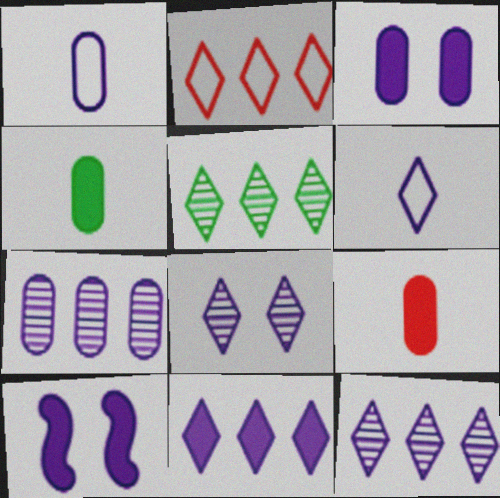[[1, 3, 7], 
[1, 10, 12], 
[2, 5, 11], 
[6, 7, 10], 
[6, 8, 11]]